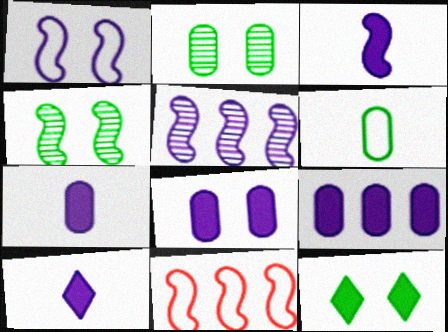[[1, 3, 5], 
[2, 10, 11], 
[3, 4, 11], 
[3, 7, 10], 
[7, 8, 9]]